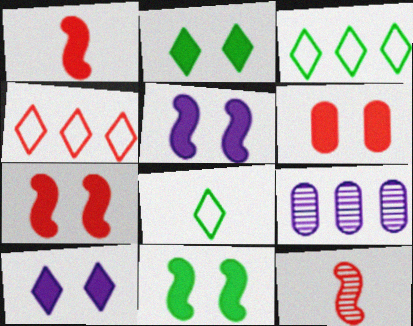[[2, 5, 6], 
[4, 6, 12], 
[5, 7, 11], 
[6, 10, 11], 
[7, 8, 9]]